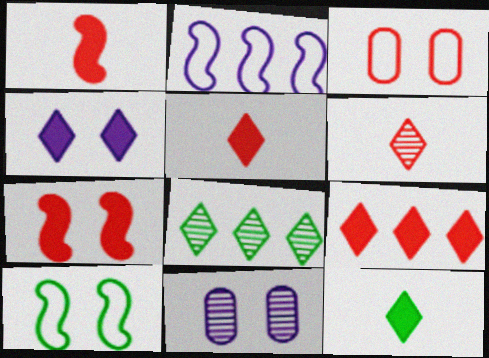[[4, 9, 12]]